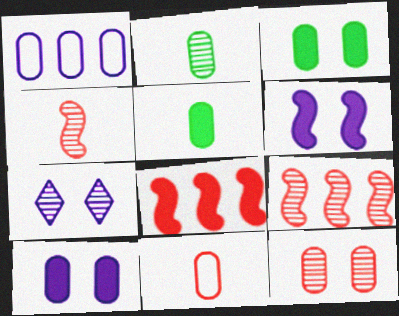[[1, 5, 12], 
[2, 7, 9]]